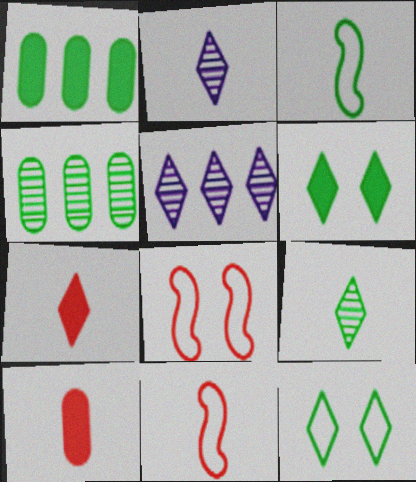[[1, 2, 8], 
[2, 3, 10], 
[3, 4, 6], 
[5, 7, 12]]